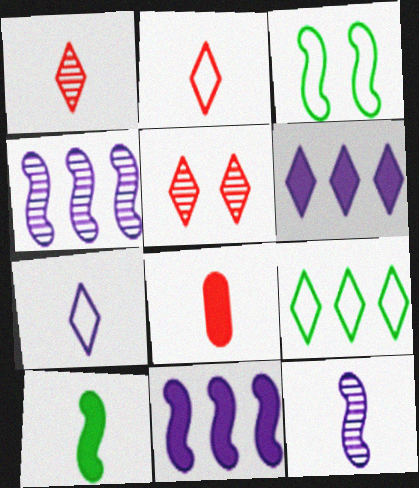[]